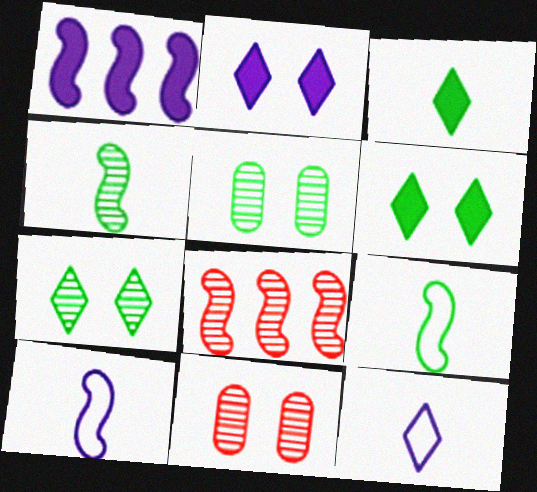[]